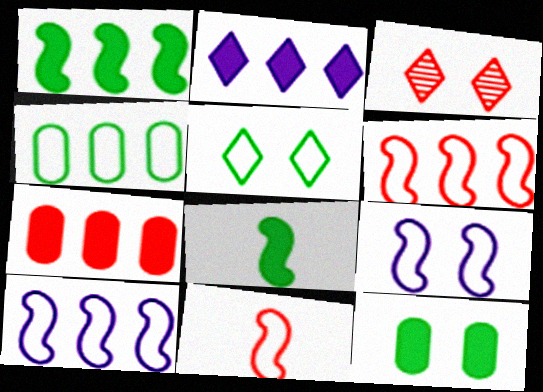[[1, 2, 7], 
[3, 7, 11], 
[3, 9, 12]]